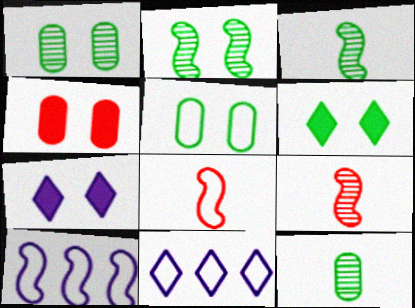[[2, 5, 6], 
[3, 4, 11], 
[5, 8, 11]]